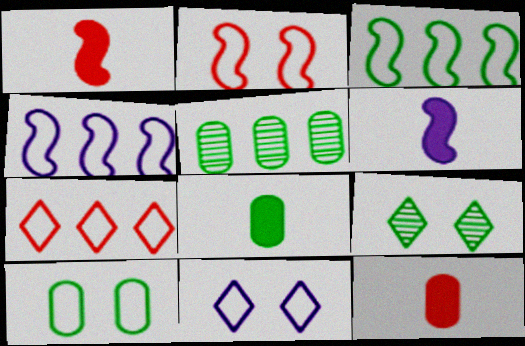[[1, 5, 11], 
[2, 10, 11], 
[3, 8, 9], 
[4, 9, 12], 
[5, 8, 10]]